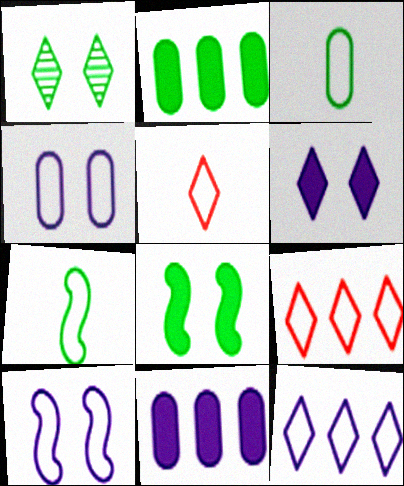[[1, 2, 7], 
[3, 9, 10], 
[4, 7, 9]]